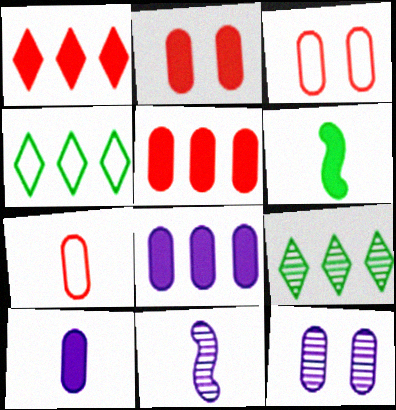[[2, 4, 11]]